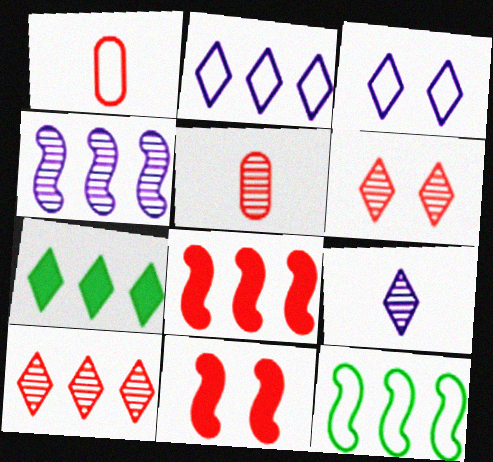[[1, 3, 12], 
[1, 6, 8], 
[1, 10, 11], 
[2, 7, 10], 
[4, 8, 12]]